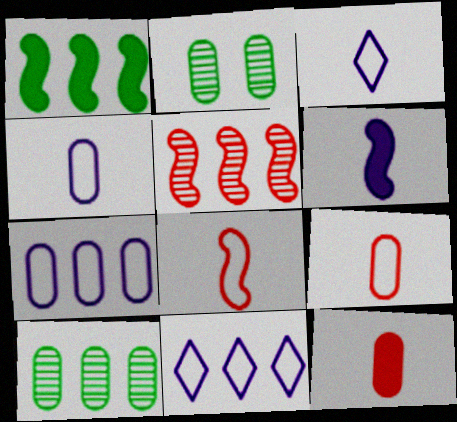[[2, 7, 12]]